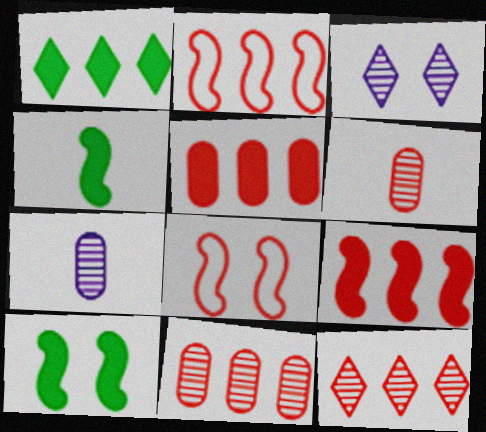[[1, 7, 8], 
[2, 5, 12]]